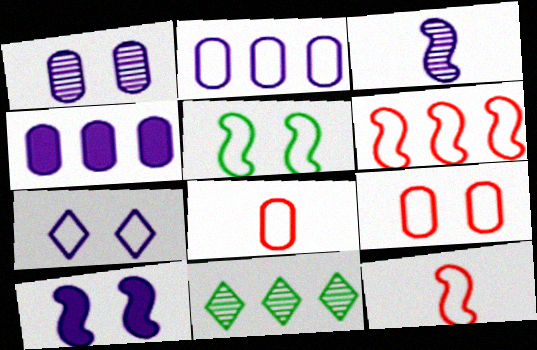[[1, 7, 10], 
[3, 4, 7], 
[4, 6, 11], 
[5, 7, 9], 
[8, 10, 11]]